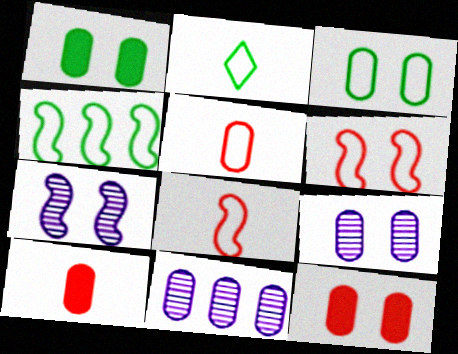[[1, 5, 11], 
[2, 3, 4], 
[3, 9, 12], 
[3, 10, 11]]